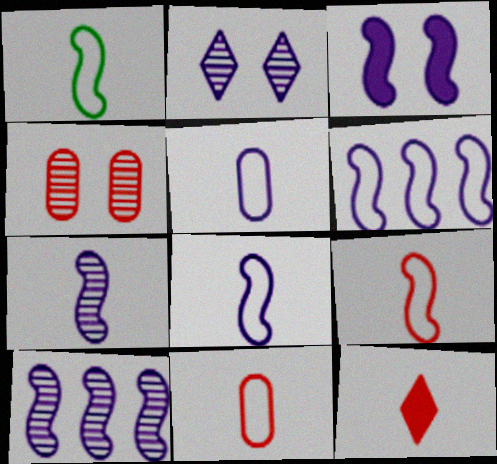[[1, 8, 9], 
[3, 6, 7], 
[3, 8, 10]]